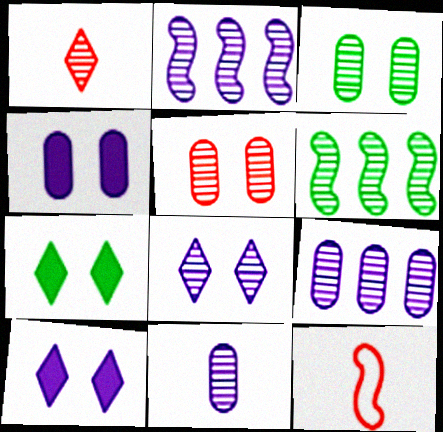[[1, 2, 3], 
[2, 8, 11], 
[7, 9, 12]]